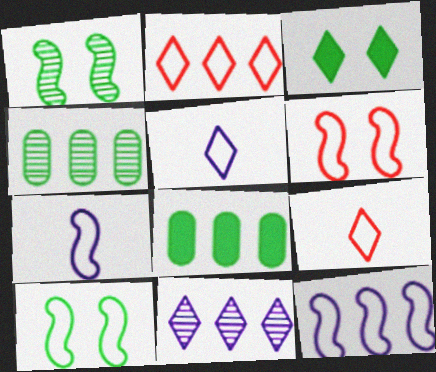[[3, 9, 11]]